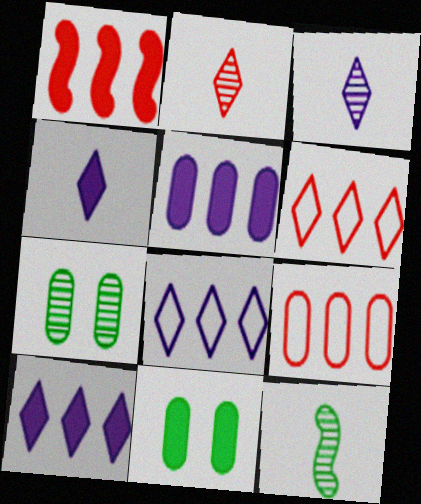[[1, 4, 11]]